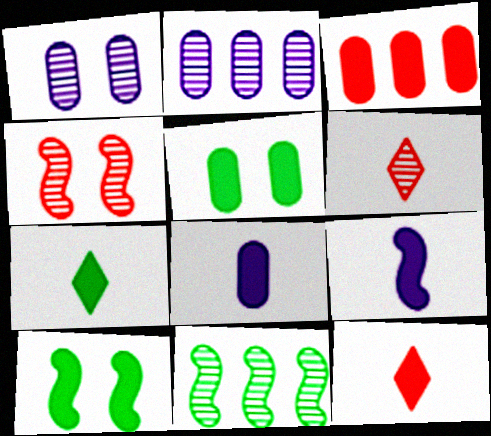[[1, 6, 11], 
[3, 5, 8]]